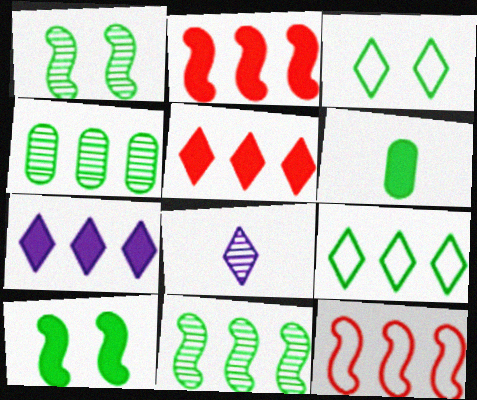[[1, 6, 9], 
[3, 5, 8], 
[3, 6, 11], 
[4, 7, 12]]